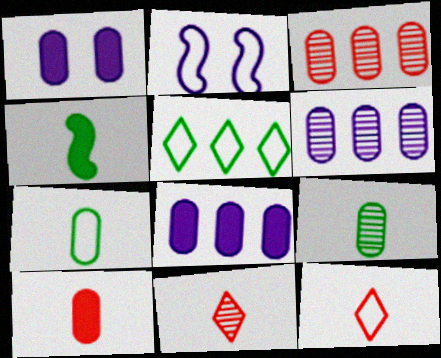[[1, 3, 7]]